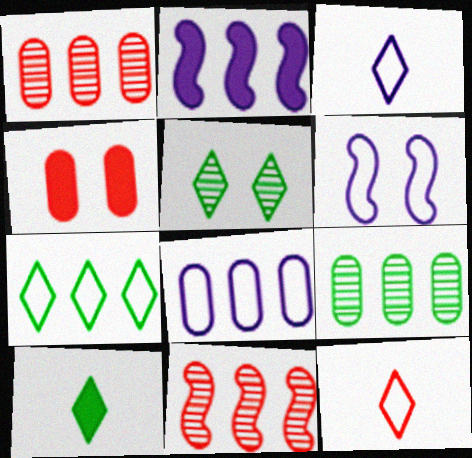[[1, 2, 7], 
[1, 6, 10], 
[2, 4, 10], 
[3, 6, 8], 
[4, 5, 6], 
[4, 11, 12], 
[5, 7, 10]]